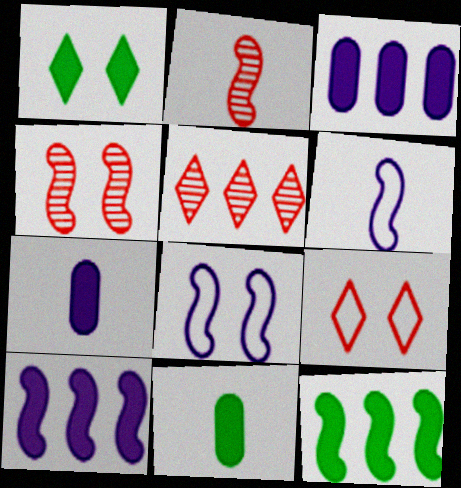[[1, 11, 12], 
[2, 8, 12], 
[4, 6, 12], 
[5, 8, 11]]